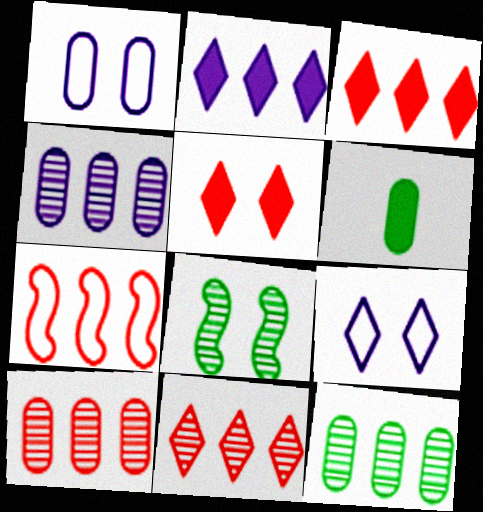[[1, 5, 8], 
[1, 6, 10], 
[2, 7, 12], 
[3, 7, 10], 
[4, 10, 12]]